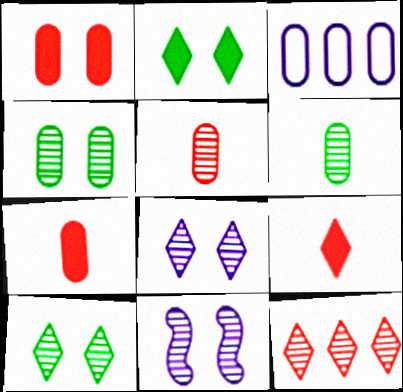[[1, 3, 6], 
[3, 4, 7], 
[6, 11, 12]]